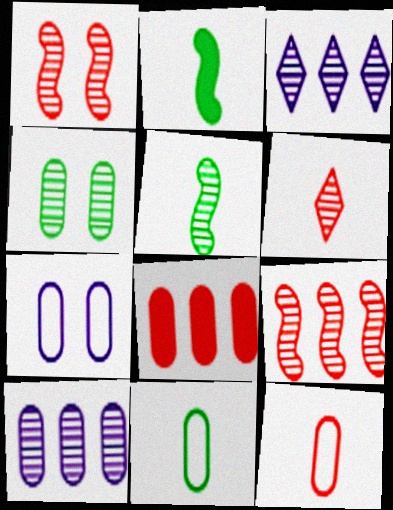[]